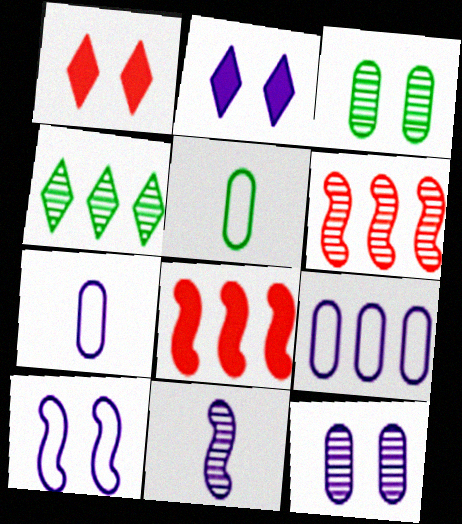[[1, 3, 10], 
[2, 5, 6], 
[2, 9, 11], 
[2, 10, 12], 
[4, 8, 9]]